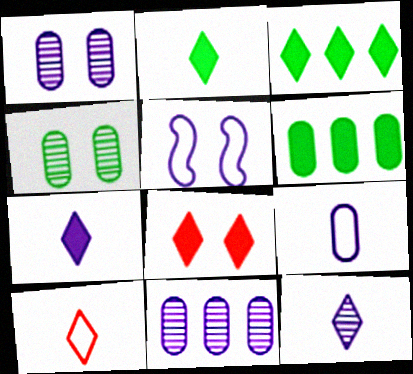[[2, 10, 12], 
[3, 7, 8], 
[4, 5, 8], 
[5, 7, 11]]